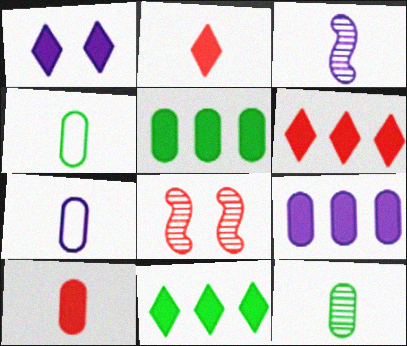[[1, 2, 11], 
[2, 3, 4], 
[7, 8, 11], 
[7, 10, 12]]